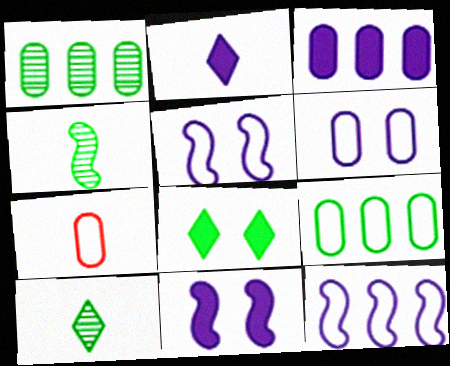[[2, 3, 11], 
[2, 4, 7], 
[4, 8, 9], 
[6, 7, 9]]